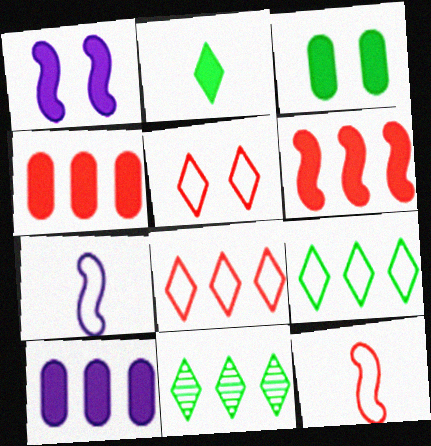[[1, 2, 4]]